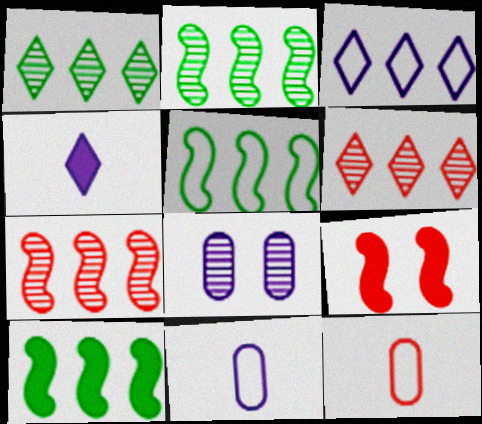[[1, 9, 11], 
[2, 5, 10], 
[6, 9, 12]]